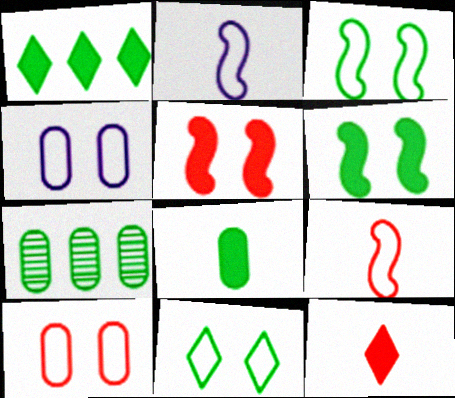[[1, 6, 8]]